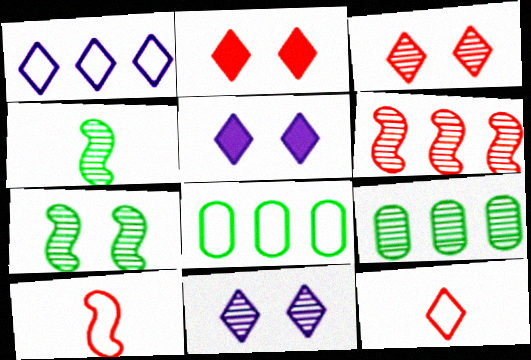[[5, 9, 10]]